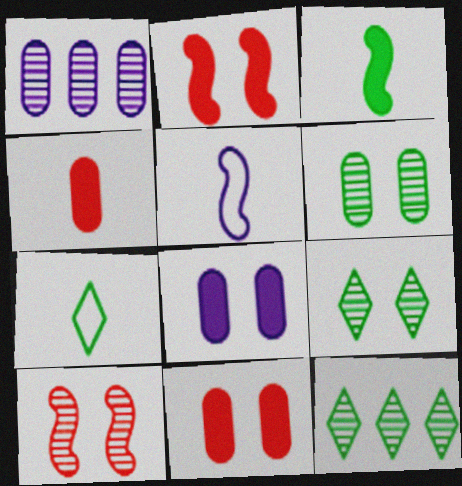[[1, 2, 7], 
[5, 11, 12]]